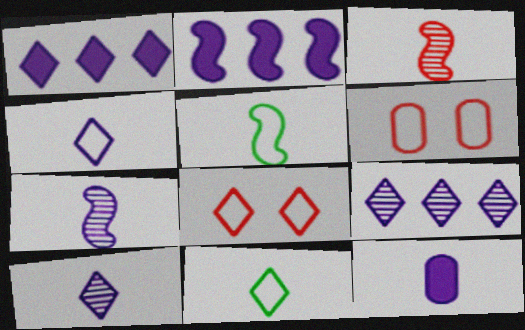[[3, 11, 12], 
[4, 7, 12]]